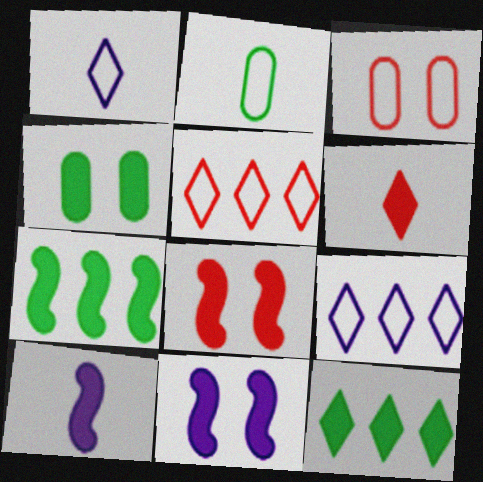[[7, 8, 10]]